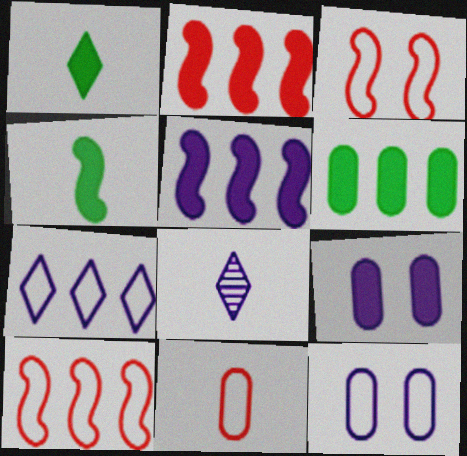[[1, 2, 9], 
[3, 6, 8], 
[4, 8, 11], 
[5, 8, 12]]